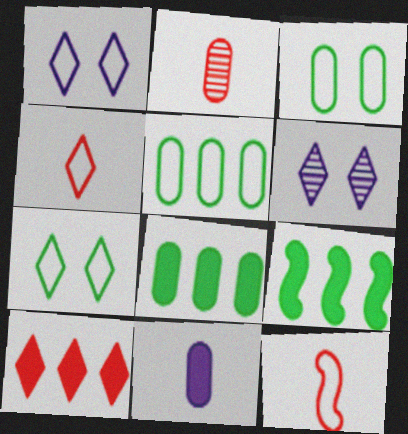[[1, 2, 9], 
[1, 5, 12], 
[6, 8, 12]]